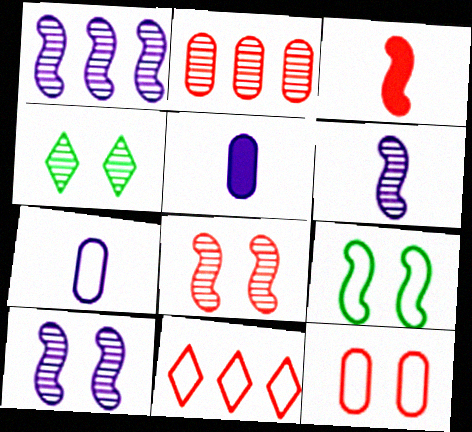[[1, 3, 9], 
[1, 6, 10], 
[2, 4, 6], 
[7, 9, 11]]